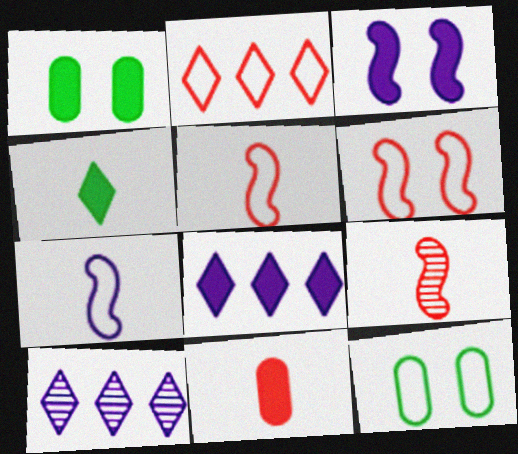[[1, 5, 10], 
[2, 7, 12], 
[8, 9, 12]]